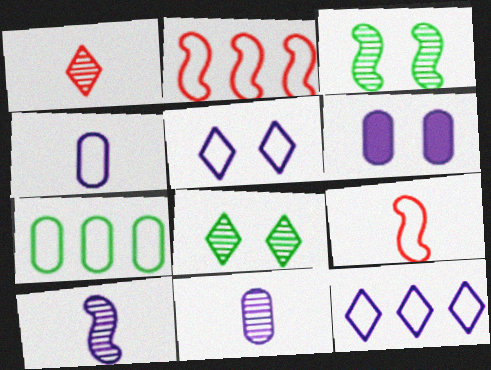[[2, 7, 12], 
[5, 7, 9], 
[6, 10, 12]]